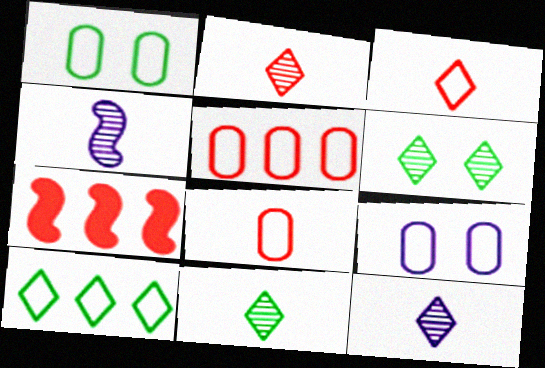[[1, 7, 12], 
[2, 11, 12], 
[7, 9, 11]]